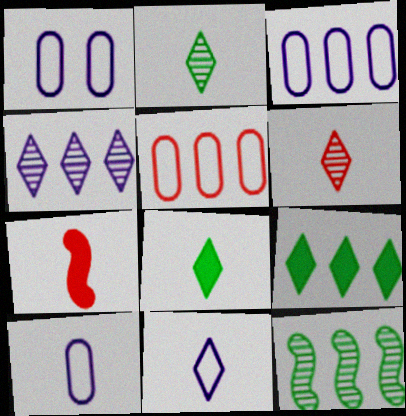[[1, 3, 10], 
[2, 7, 10], 
[6, 8, 11]]